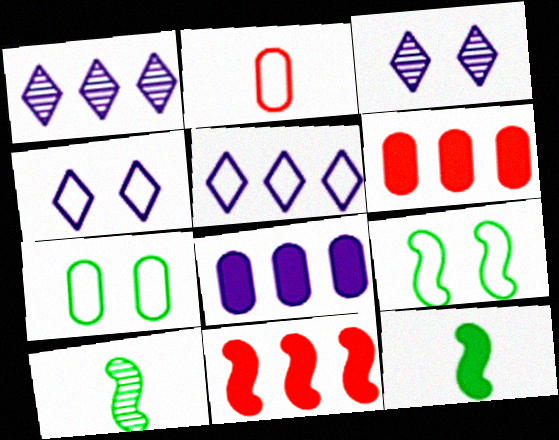[[2, 5, 9], 
[4, 6, 10]]